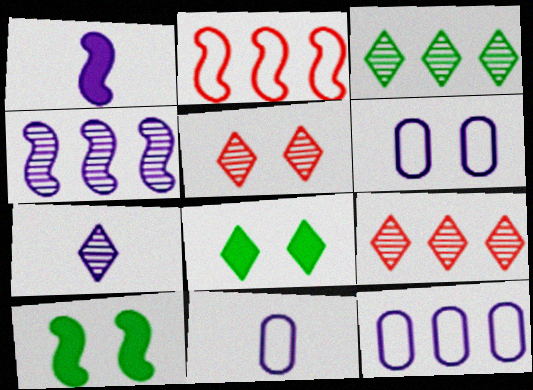[[1, 7, 11], 
[3, 5, 7], 
[5, 6, 10], 
[6, 11, 12], 
[9, 10, 11]]